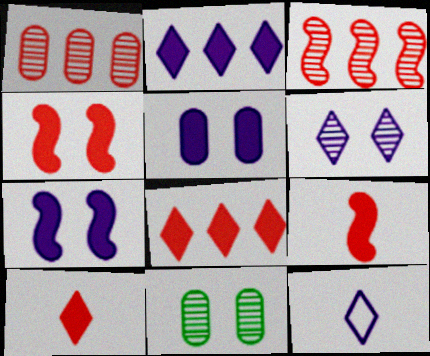[[2, 6, 12]]